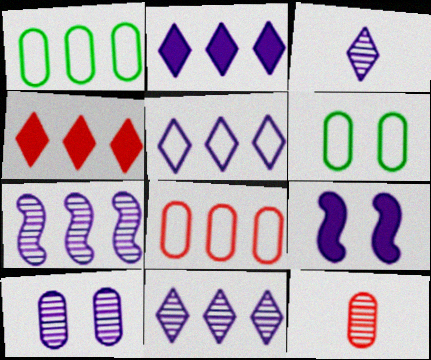[[1, 4, 7], 
[2, 5, 11], 
[3, 7, 10]]